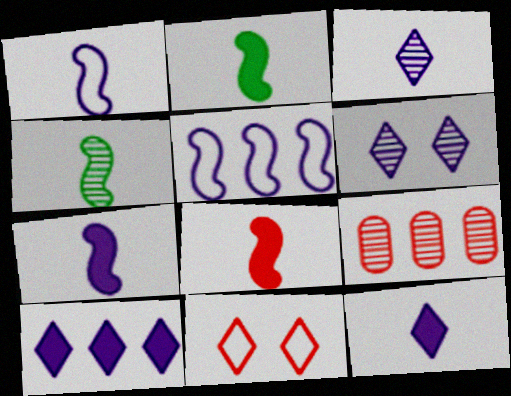[[1, 4, 8], 
[2, 7, 8], 
[4, 6, 9], 
[8, 9, 11]]